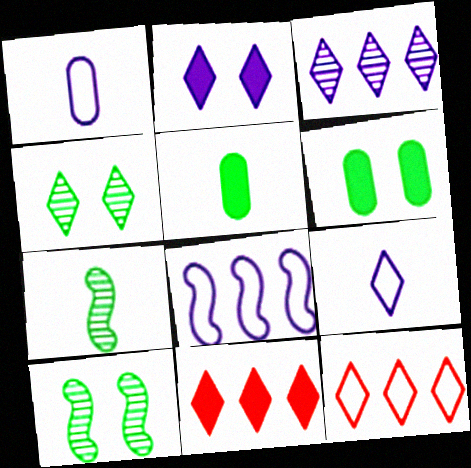[[1, 10, 11], 
[2, 3, 9], 
[4, 9, 11]]